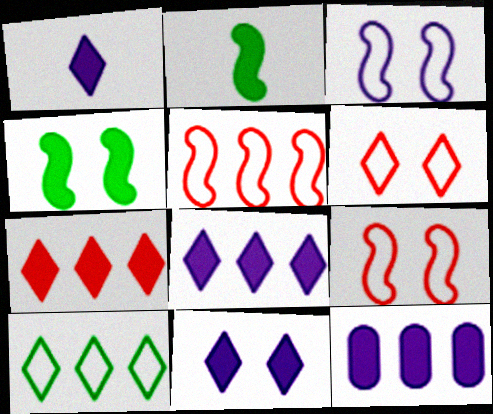[[1, 8, 11]]